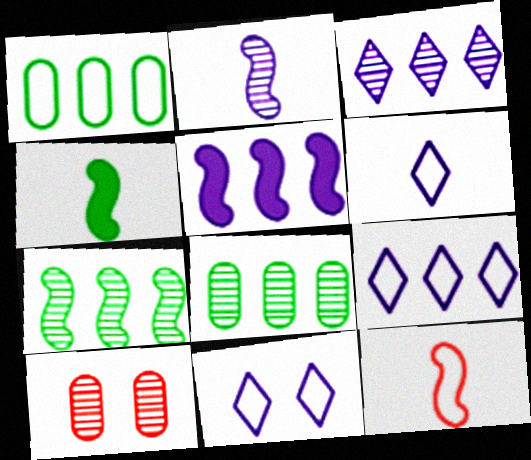[[1, 11, 12], 
[2, 4, 12], 
[4, 9, 10], 
[6, 9, 11]]